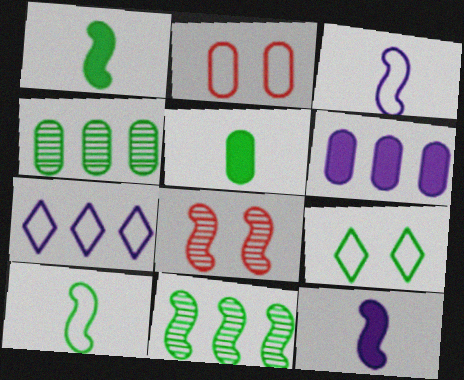[[1, 4, 9], 
[2, 7, 10], 
[5, 7, 8], 
[5, 9, 11]]